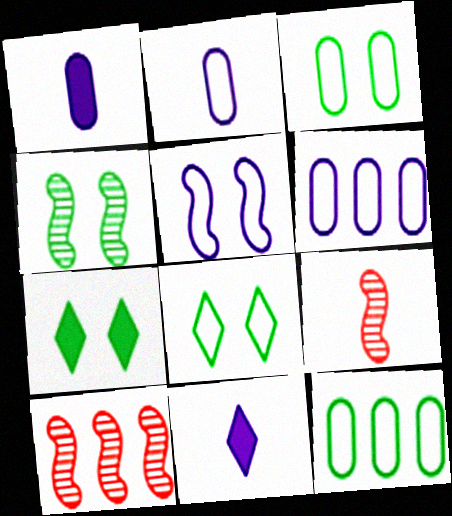[[1, 8, 10], 
[2, 7, 10], 
[3, 4, 7], 
[3, 10, 11], 
[6, 7, 9]]